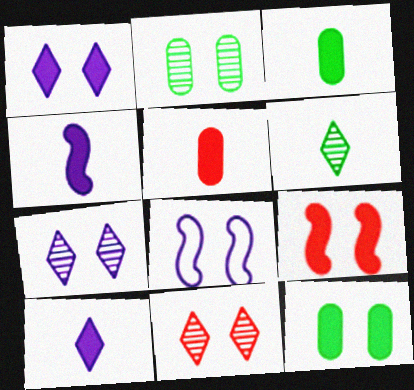[[1, 9, 12], 
[8, 11, 12]]